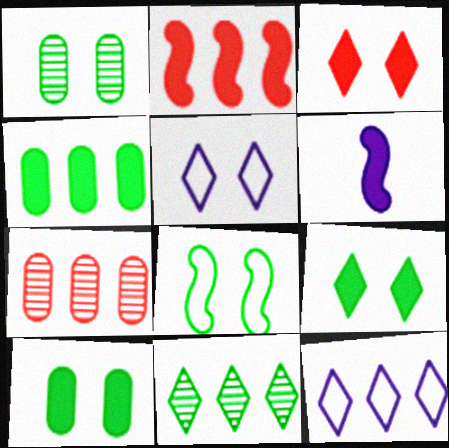[[1, 8, 9], 
[3, 4, 6]]